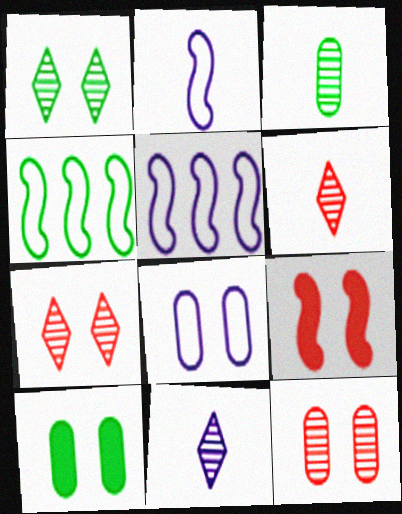[[1, 8, 9], 
[5, 6, 10], 
[8, 10, 12]]